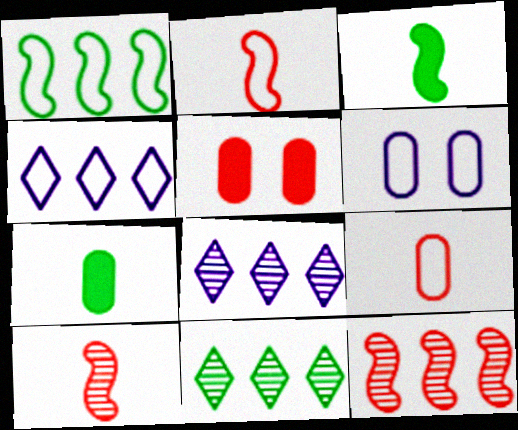[]